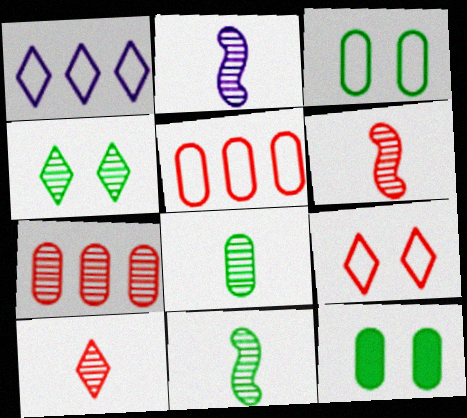[[1, 6, 12], 
[2, 4, 7], 
[2, 6, 11], 
[2, 8, 10]]